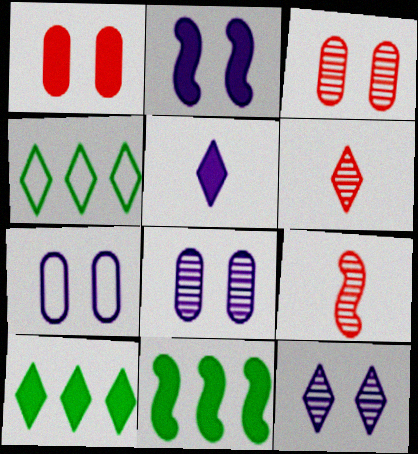[[1, 5, 11], 
[2, 7, 12], 
[6, 7, 11], 
[7, 9, 10]]